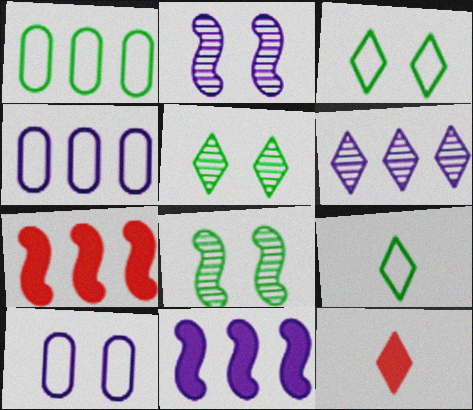[[1, 2, 12], 
[1, 6, 7], 
[3, 6, 12], 
[4, 6, 11], 
[4, 8, 12]]